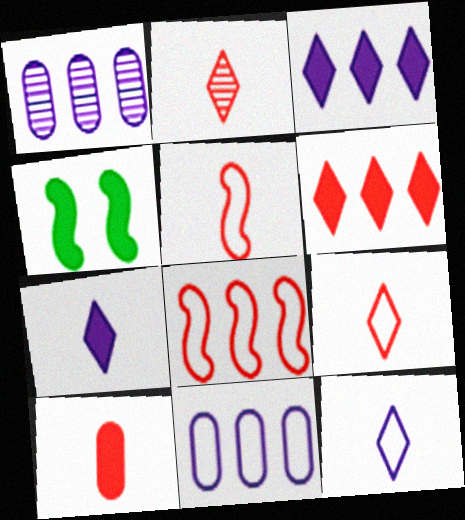[[1, 4, 9], 
[2, 4, 11], 
[2, 5, 10], 
[3, 4, 10]]